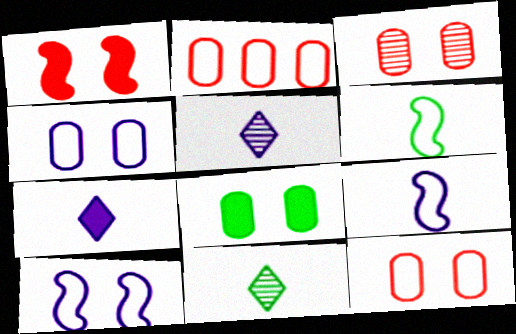[[3, 4, 8]]